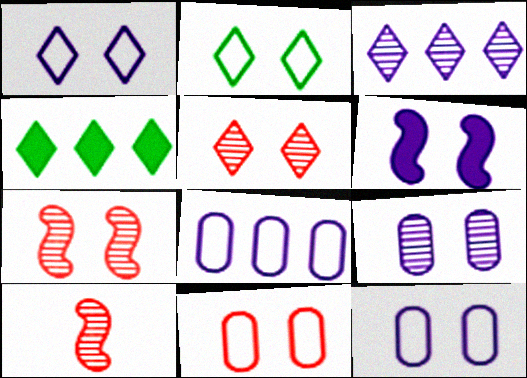[[1, 6, 9], 
[4, 10, 12]]